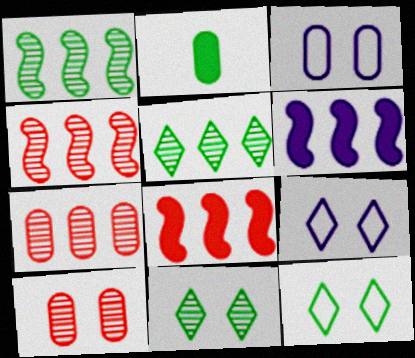[[1, 2, 12], 
[2, 3, 7], 
[2, 4, 9]]